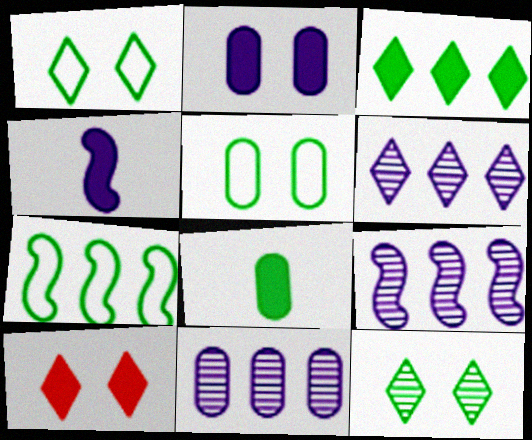[[6, 9, 11], 
[7, 8, 12]]